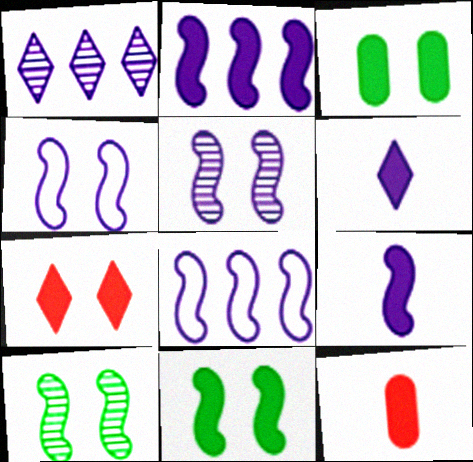[[5, 8, 9]]